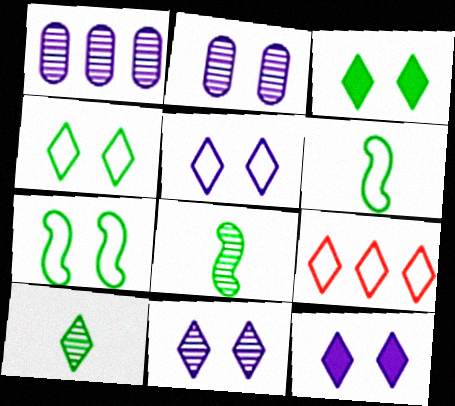[[5, 11, 12], 
[9, 10, 12]]